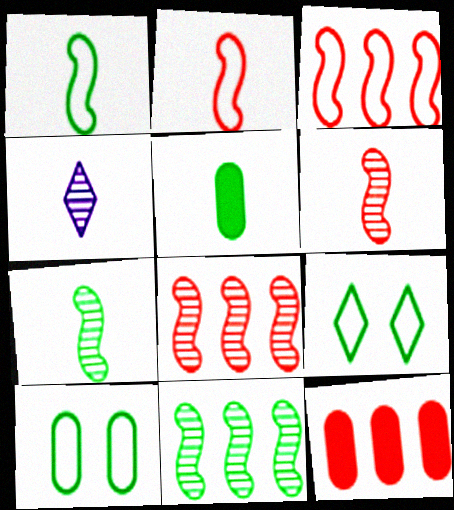[[2, 4, 5], 
[5, 9, 11]]